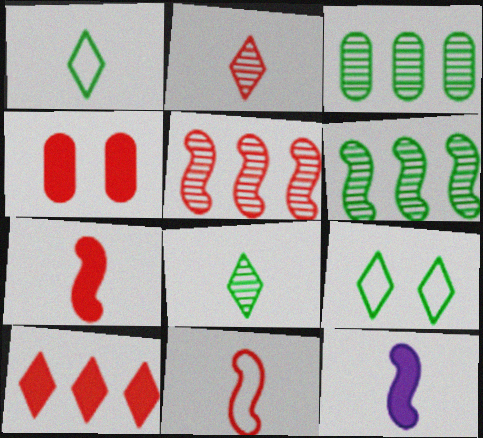[[4, 7, 10]]